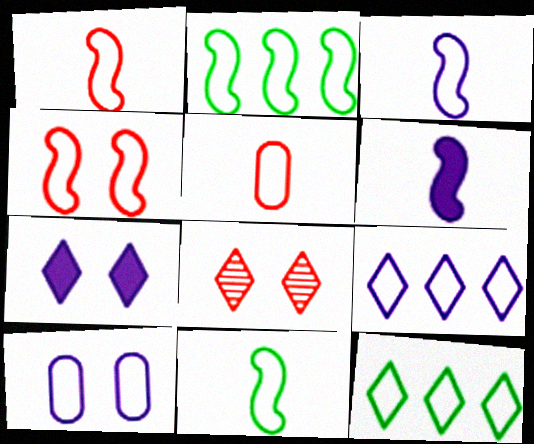[[1, 3, 11], 
[1, 10, 12], 
[2, 3, 4], 
[3, 9, 10]]